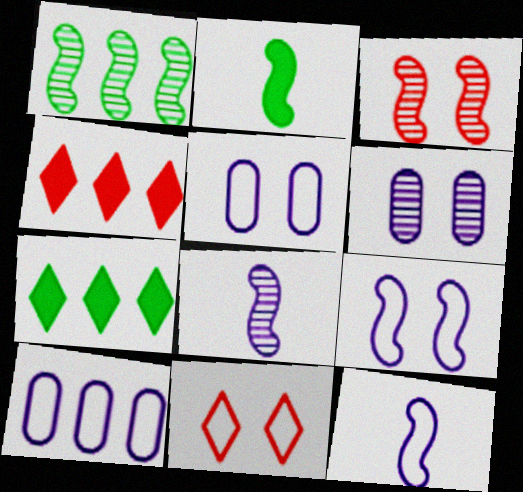[[1, 3, 8], 
[1, 4, 10]]